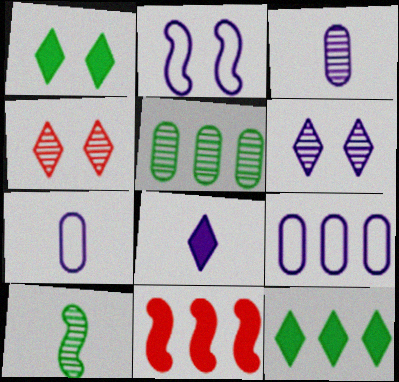[[2, 10, 11]]